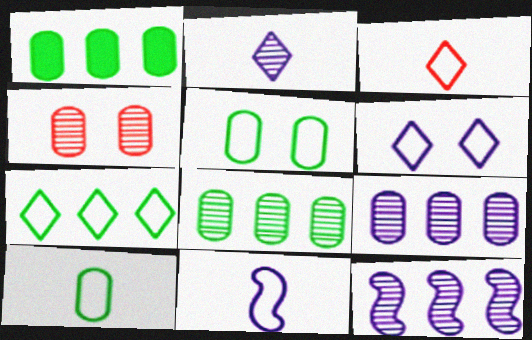[[3, 6, 7], 
[3, 10, 11]]